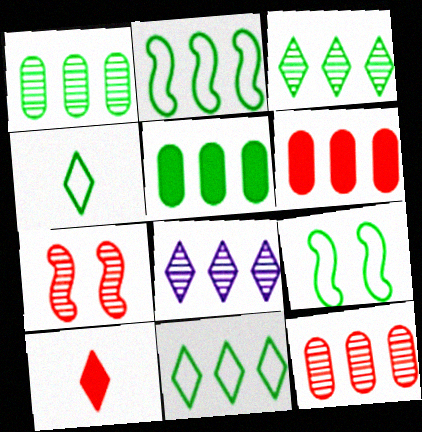[[2, 3, 5], 
[2, 6, 8]]